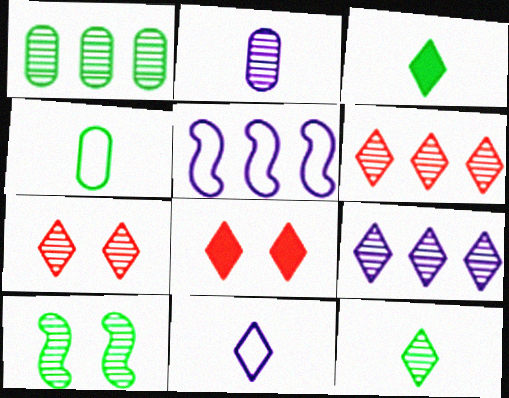[[1, 10, 12], 
[2, 6, 10], 
[7, 9, 12]]